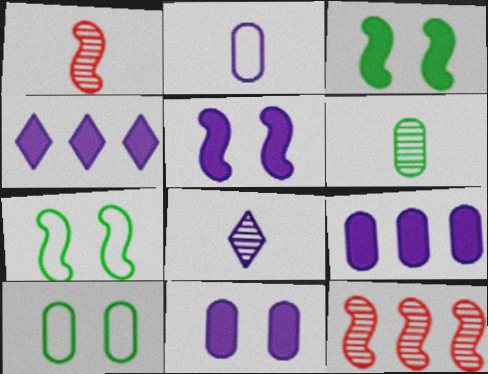[[1, 4, 10], 
[1, 6, 8]]